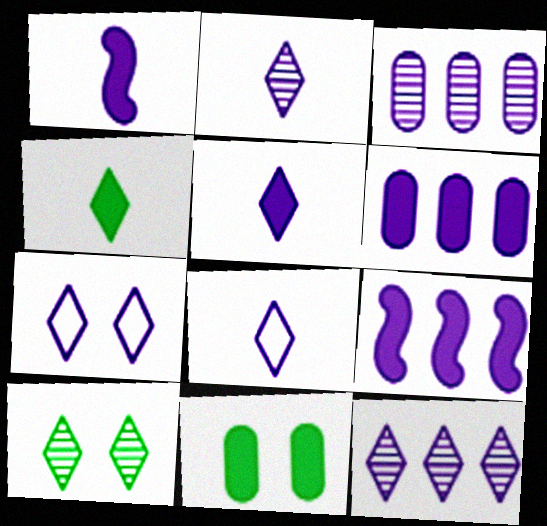[[1, 3, 7], 
[2, 5, 8], 
[5, 7, 12]]